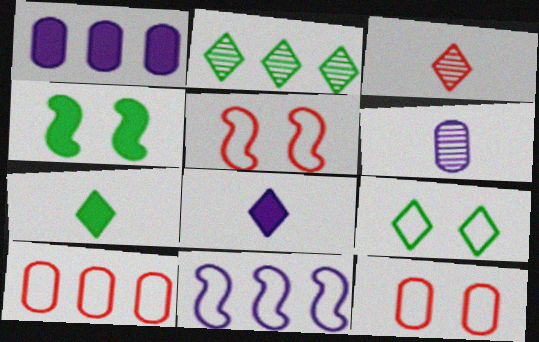[[2, 7, 9]]